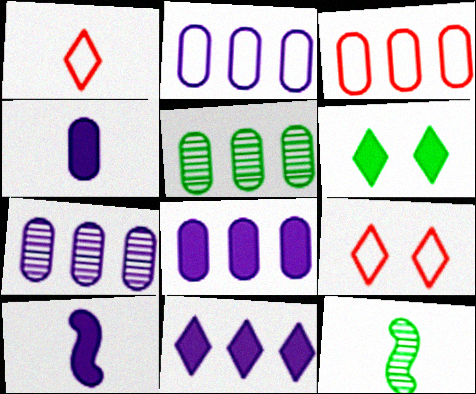[[1, 4, 12], 
[2, 7, 8], 
[3, 5, 8], 
[5, 9, 10], 
[8, 9, 12]]